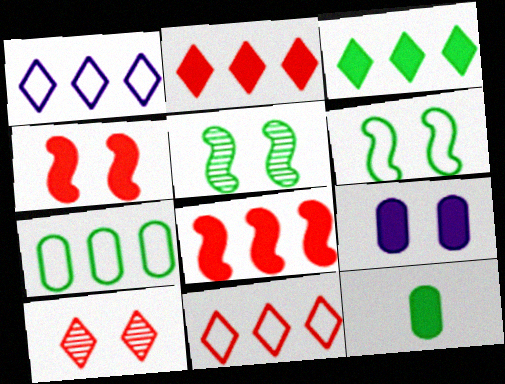[[6, 9, 10]]